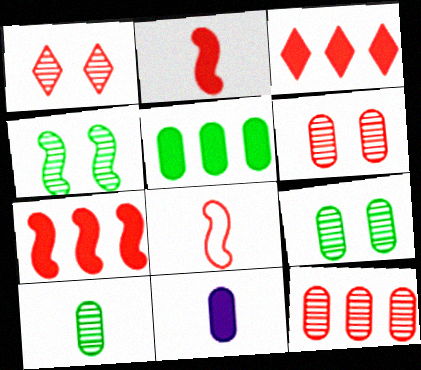[[3, 6, 8]]